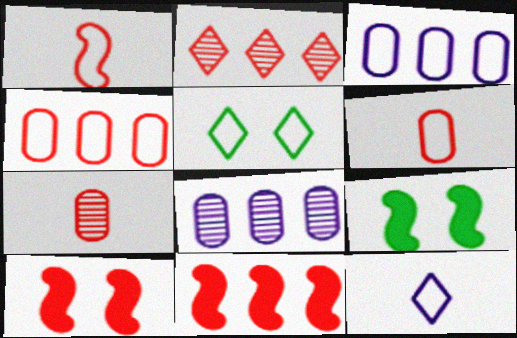[[1, 3, 5], 
[2, 4, 11], 
[2, 6, 10]]